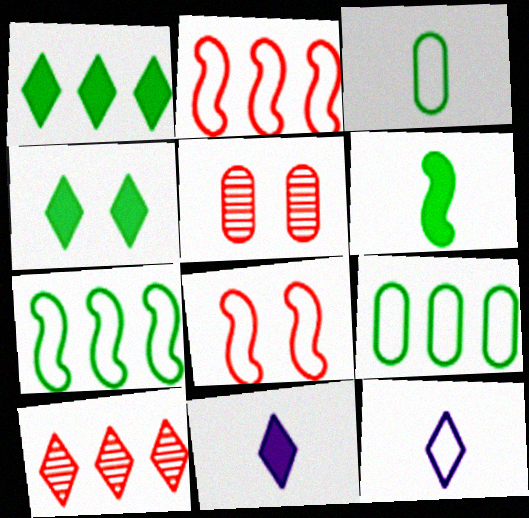[[4, 10, 12], 
[5, 7, 11], 
[8, 9, 12]]